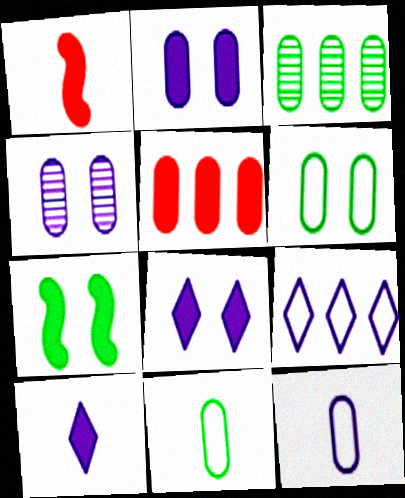[[4, 5, 11], 
[5, 7, 10]]